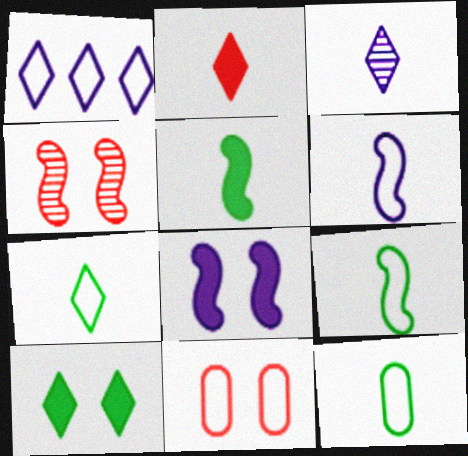[[1, 9, 11], 
[2, 3, 7], 
[7, 9, 12]]